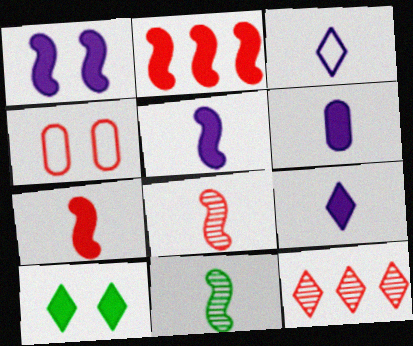[[2, 6, 10], 
[3, 10, 12], 
[4, 7, 12], 
[5, 6, 9]]